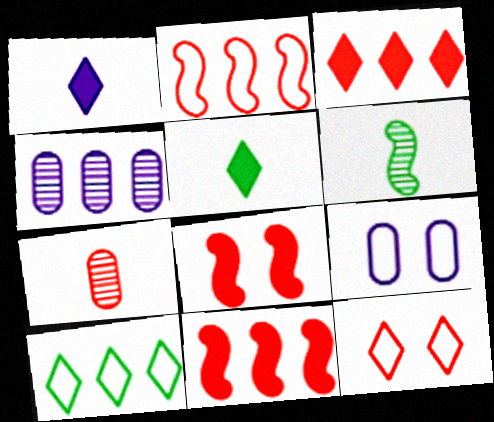[[3, 6, 9], 
[4, 10, 11], 
[7, 11, 12]]